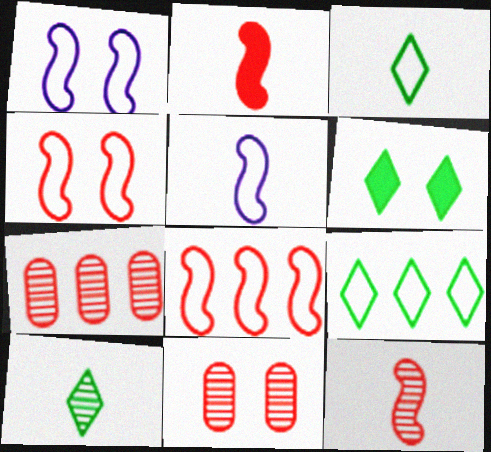[[1, 6, 11], 
[5, 6, 7], 
[6, 9, 10]]